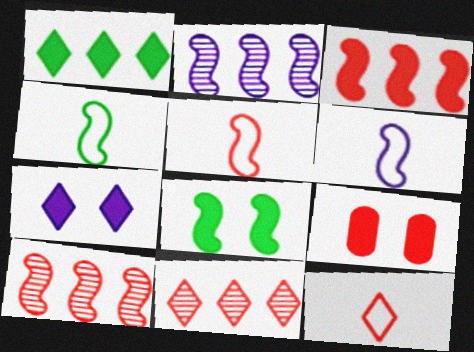[[2, 5, 8], 
[4, 5, 6], 
[5, 9, 11], 
[6, 8, 10], 
[7, 8, 9], 
[9, 10, 12]]